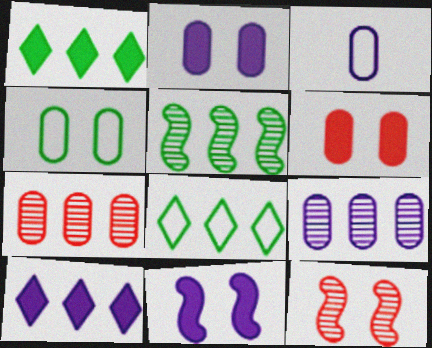[[1, 3, 12], 
[2, 3, 9]]